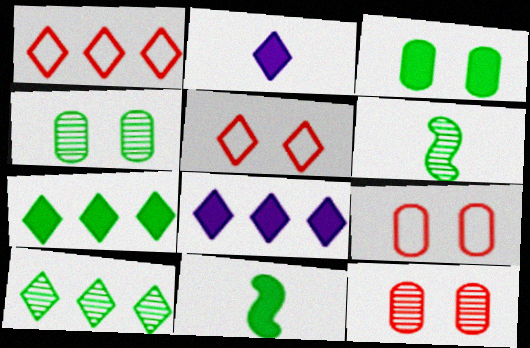[[1, 8, 10], 
[2, 5, 10], 
[3, 7, 11], 
[4, 6, 10], 
[6, 8, 9]]